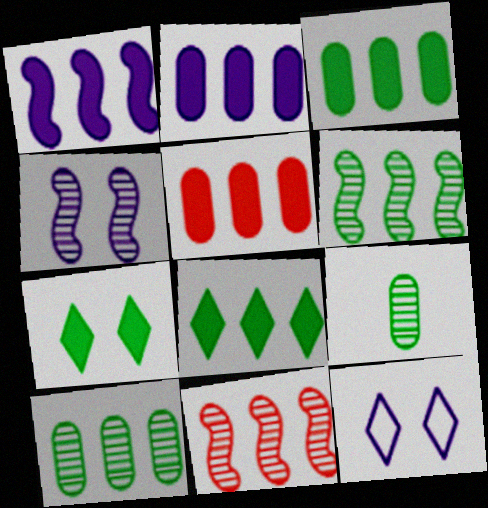[[1, 5, 8], 
[2, 3, 5]]